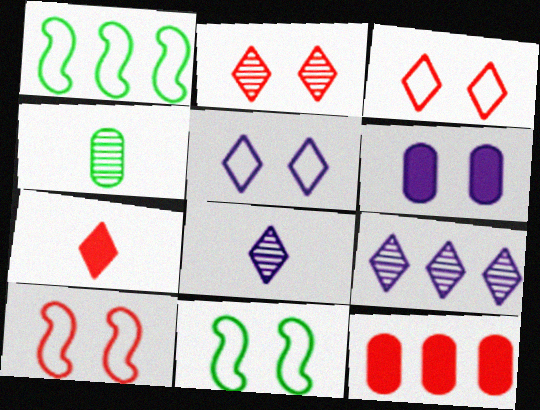[[1, 9, 12], 
[2, 6, 11], 
[8, 11, 12]]